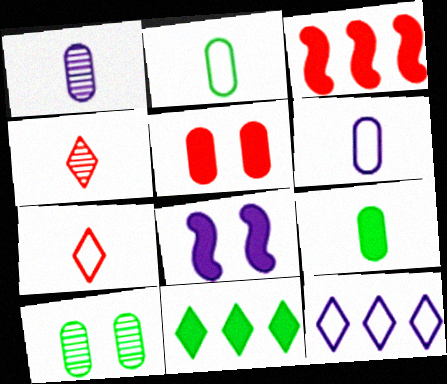[[1, 8, 12]]